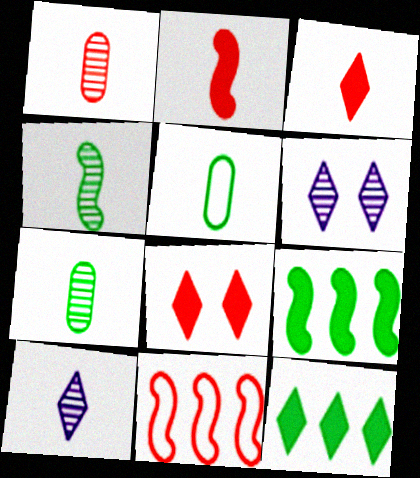[[1, 4, 10], 
[1, 8, 11], 
[2, 5, 10]]